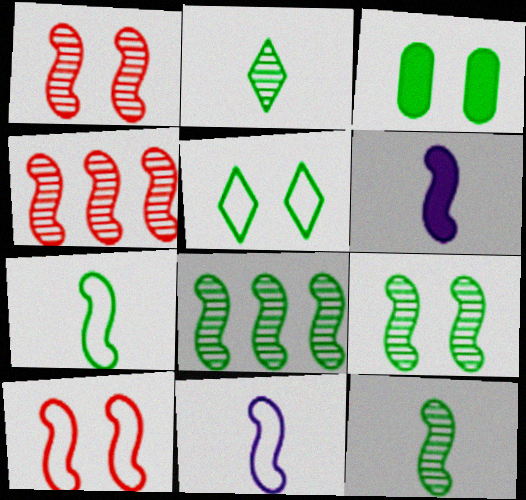[[3, 5, 9], 
[6, 8, 10], 
[8, 9, 12]]